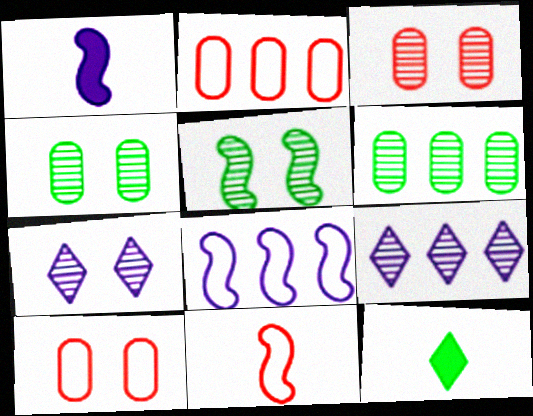[[3, 5, 7], 
[3, 8, 12]]